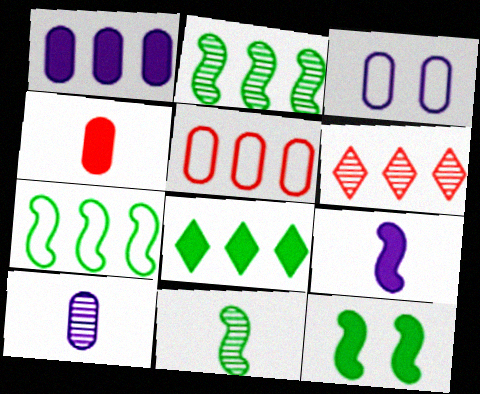[[1, 3, 10], 
[1, 6, 7], 
[7, 11, 12]]